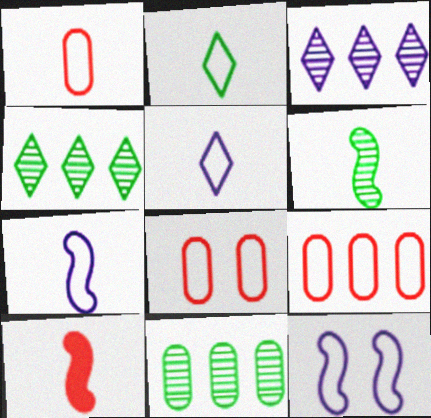[[1, 2, 7], 
[1, 8, 9], 
[2, 9, 12], 
[6, 7, 10]]